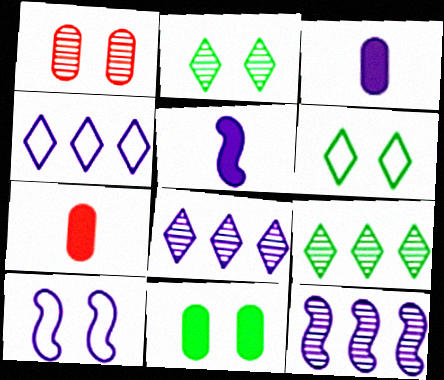[[3, 8, 10], 
[5, 10, 12], 
[6, 7, 12], 
[7, 9, 10]]